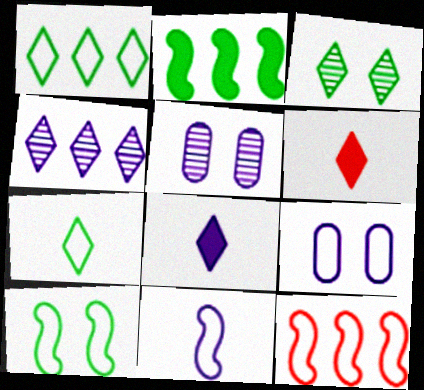[[7, 9, 12], 
[10, 11, 12]]